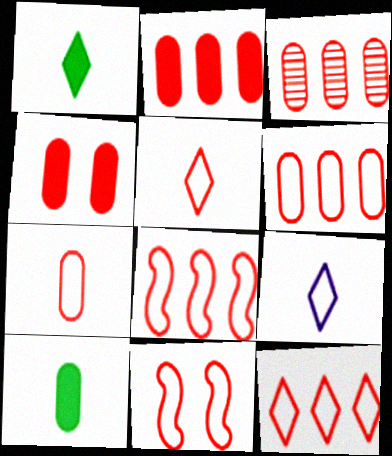[[2, 3, 6], 
[3, 4, 7], 
[5, 6, 11], 
[6, 8, 12], 
[7, 11, 12]]